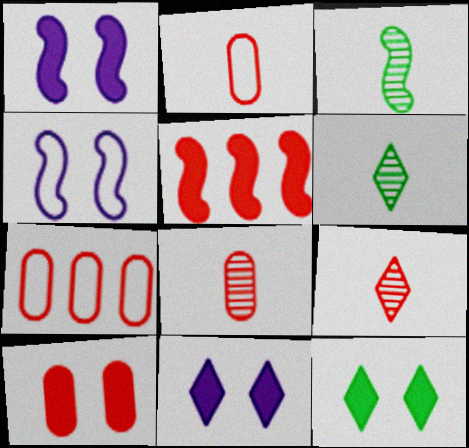[[1, 6, 7], 
[1, 10, 12], 
[3, 4, 5], 
[3, 7, 11], 
[7, 8, 10]]